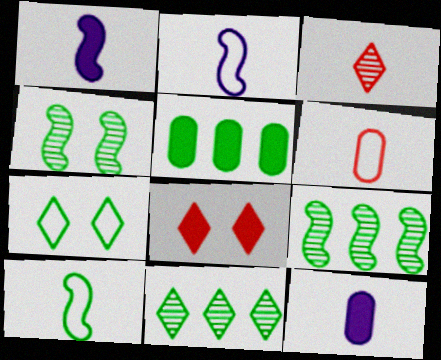[[1, 5, 8], 
[3, 10, 12]]